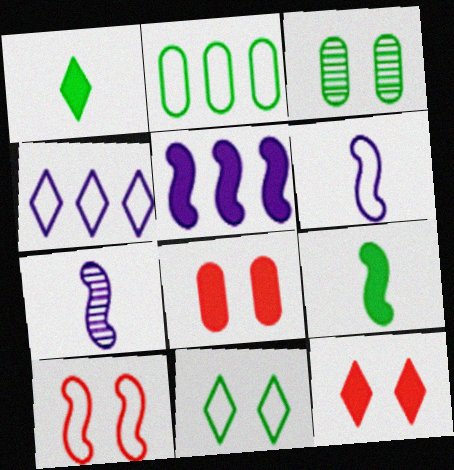[[1, 5, 8], 
[2, 7, 12]]